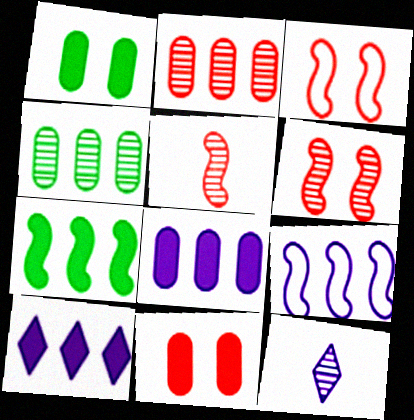[[4, 6, 12]]